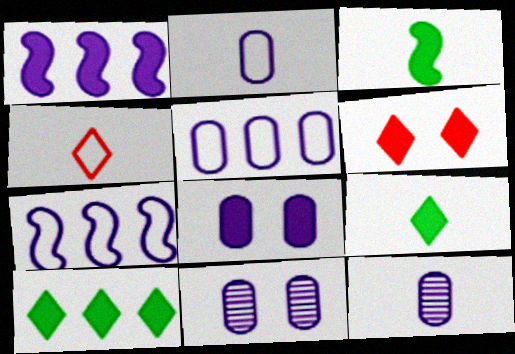[[3, 4, 12], 
[5, 8, 12]]